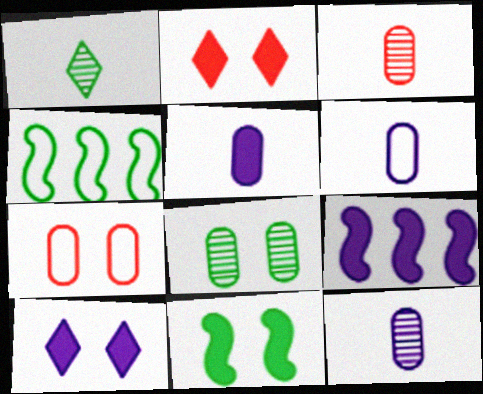[[1, 7, 9], 
[2, 4, 12], 
[3, 4, 10], 
[5, 6, 12], 
[5, 9, 10]]